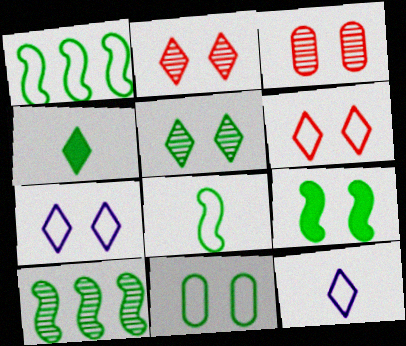[[3, 7, 9], 
[4, 10, 11], 
[5, 9, 11], 
[8, 9, 10]]